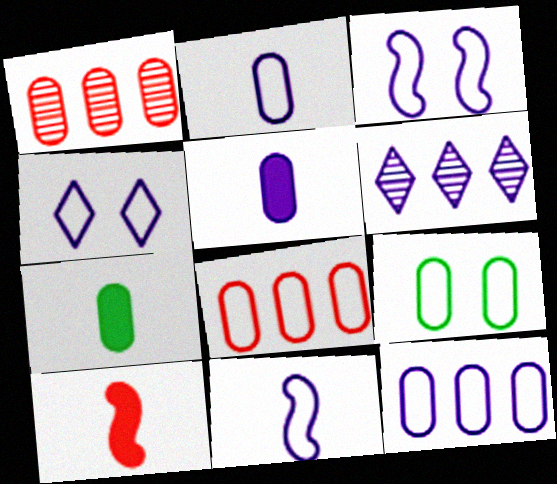[[1, 5, 9], 
[2, 8, 9], 
[3, 5, 6], 
[4, 11, 12], 
[6, 9, 10]]